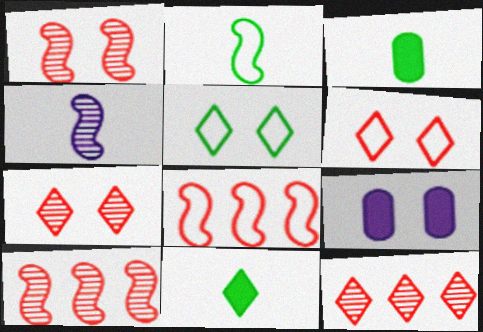[[1, 5, 9], 
[2, 9, 12]]